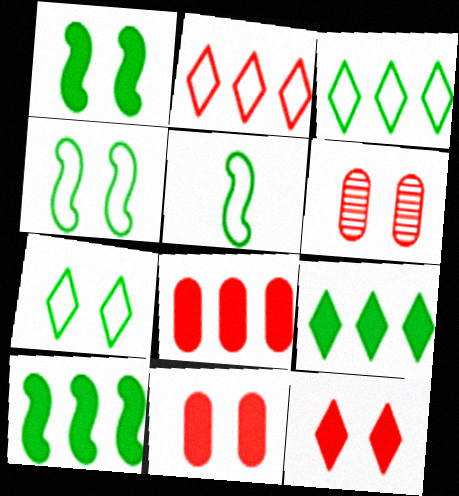[]